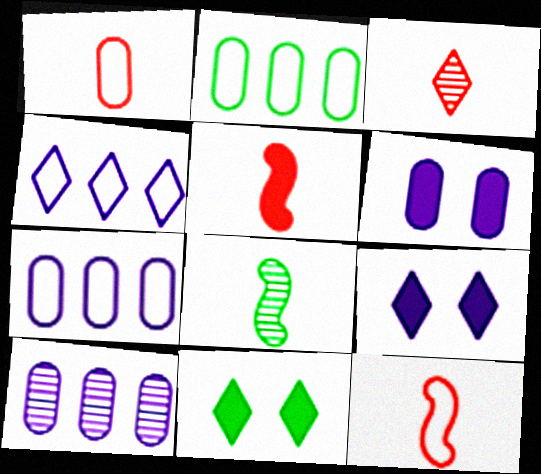[[1, 3, 5], 
[2, 8, 11], 
[3, 4, 11], 
[10, 11, 12]]